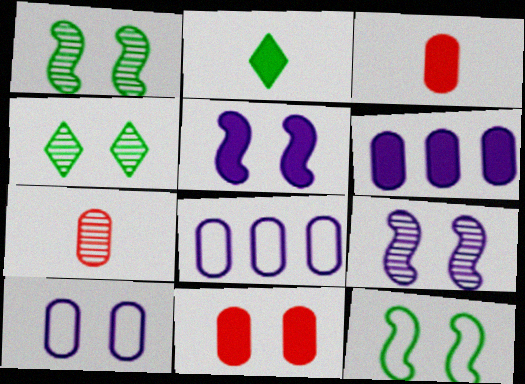[]